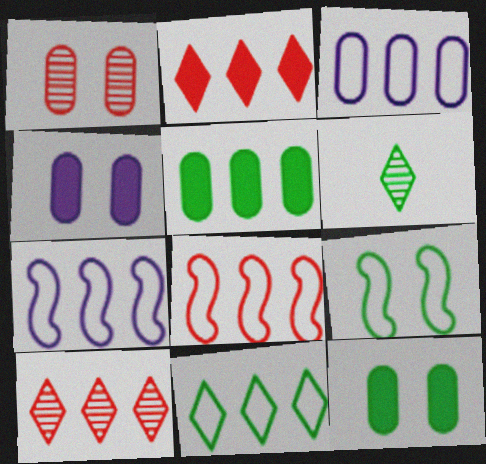[[3, 8, 11], 
[4, 6, 8], 
[5, 6, 9], 
[5, 7, 10]]